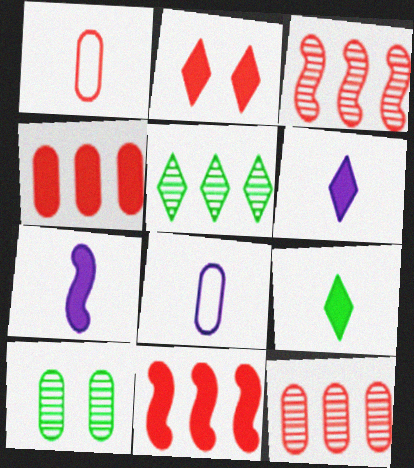[[1, 2, 3], 
[4, 8, 10]]